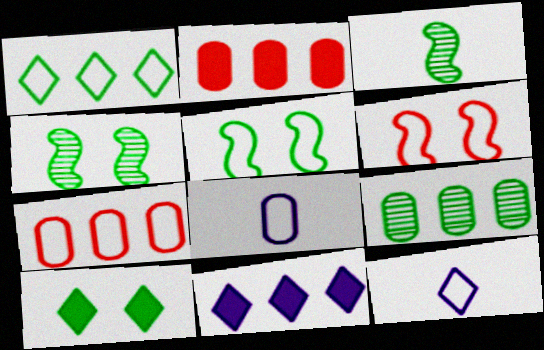[[1, 6, 8], 
[2, 4, 12], 
[5, 7, 12]]